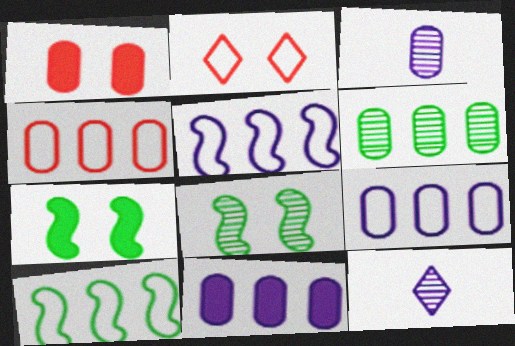[[1, 10, 12], 
[4, 6, 11], 
[4, 7, 12]]